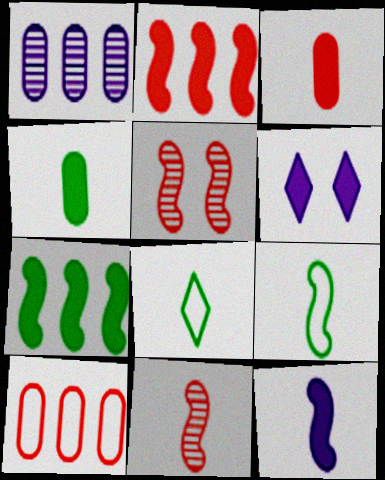[[2, 4, 6], 
[3, 6, 7], 
[9, 11, 12]]